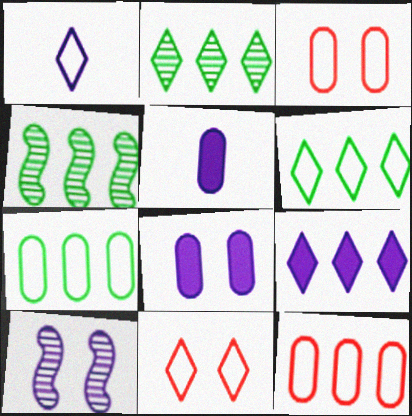[[1, 6, 11], 
[4, 5, 11], 
[4, 9, 12]]